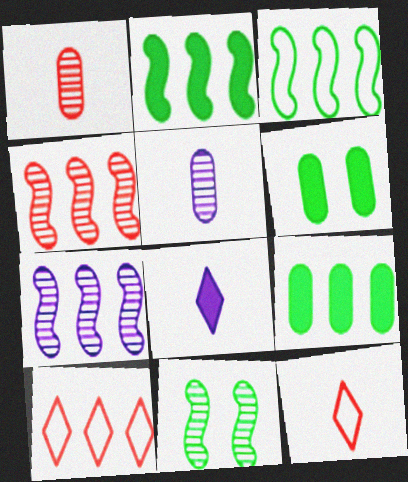[[6, 7, 12], 
[7, 9, 10]]